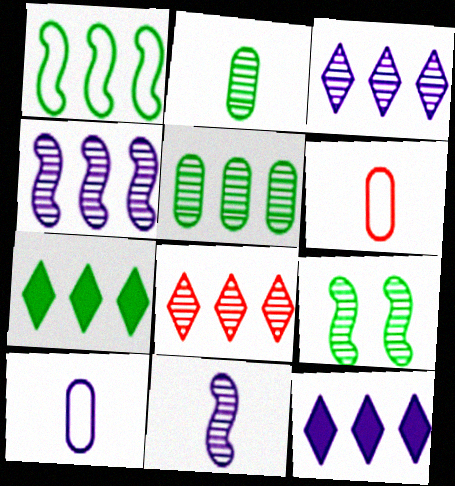[[1, 5, 7], 
[4, 5, 8], 
[6, 9, 12]]